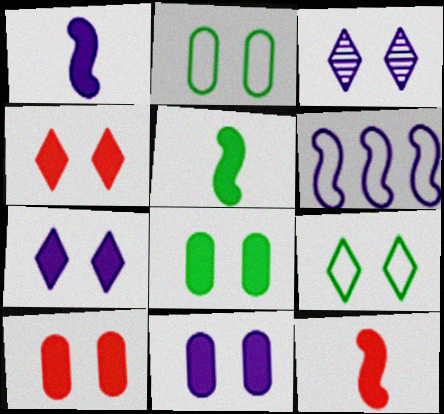[[1, 5, 12], 
[3, 4, 9], 
[8, 10, 11]]